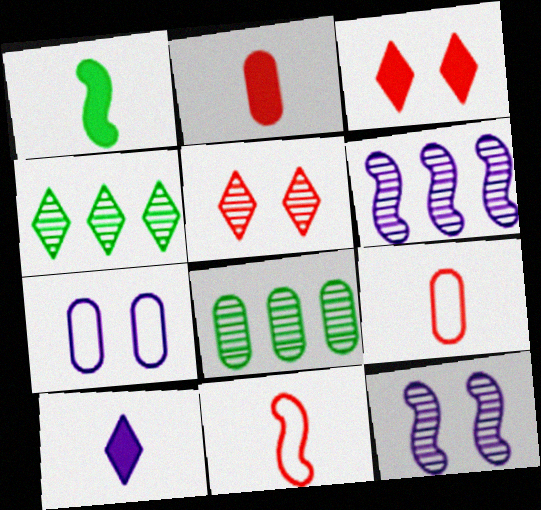[[1, 2, 10], 
[2, 7, 8], 
[6, 7, 10]]